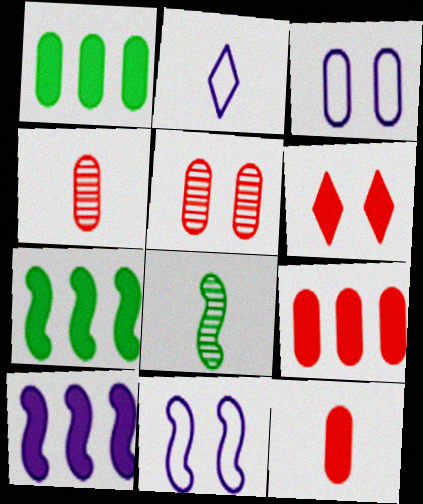[[1, 3, 4], 
[2, 5, 7], 
[2, 8, 12]]